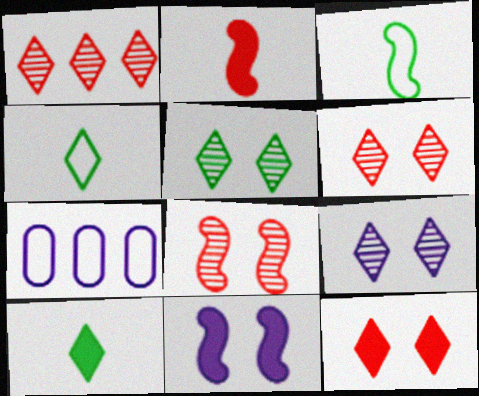[[2, 5, 7], 
[5, 6, 9], 
[7, 8, 10]]